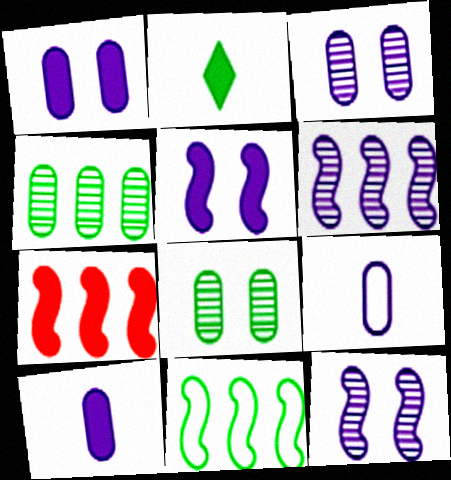[[1, 2, 7], 
[2, 8, 11], 
[6, 7, 11]]